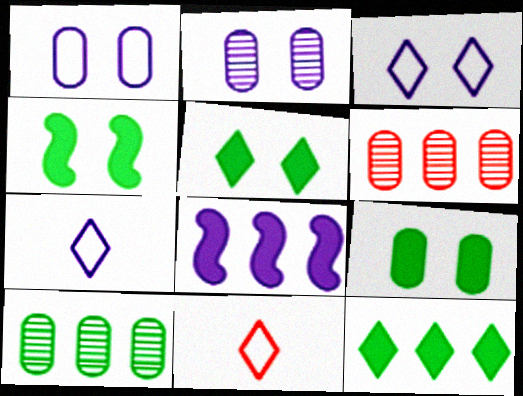[[2, 7, 8], 
[4, 5, 9], 
[4, 6, 7]]